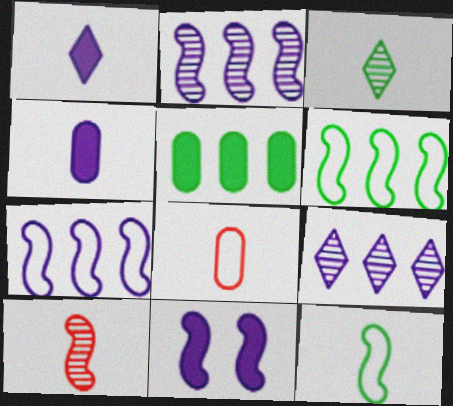[[6, 10, 11]]